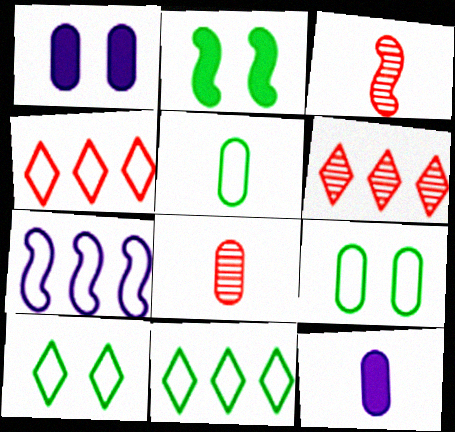[[1, 3, 11], 
[2, 3, 7], 
[5, 8, 12]]